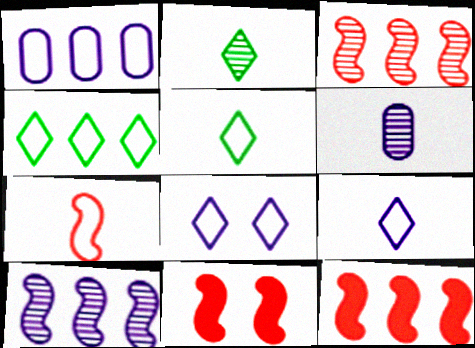[[1, 2, 11], 
[3, 7, 11], 
[4, 6, 11]]